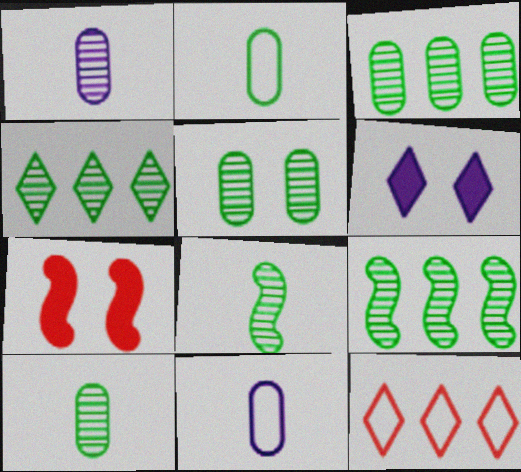[[3, 4, 9], 
[3, 5, 10], 
[4, 5, 8], 
[4, 7, 11]]